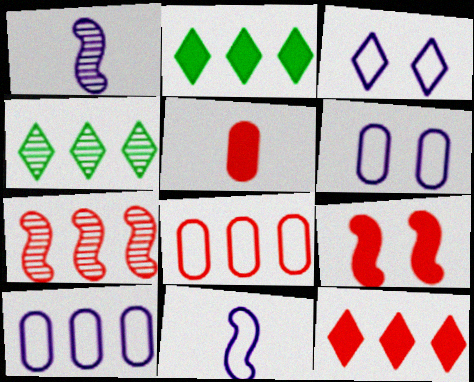[[2, 7, 10], 
[3, 10, 11], 
[5, 9, 12], 
[7, 8, 12]]